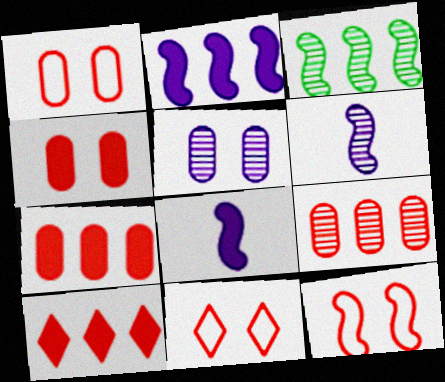[[1, 11, 12], 
[3, 8, 12]]